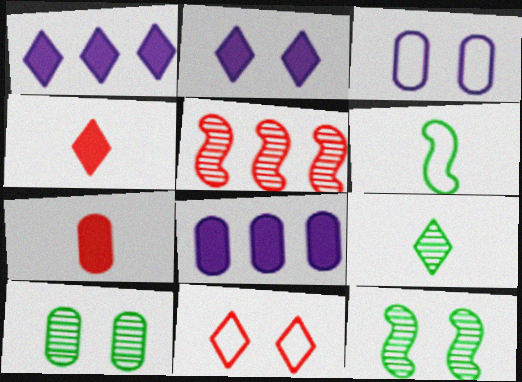[[1, 9, 11], 
[5, 7, 11]]